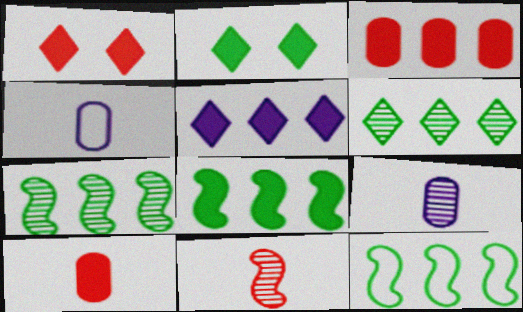[[1, 4, 7], 
[1, 9, 12], 
[3, 5, 8], 
[7, 8, 12]]